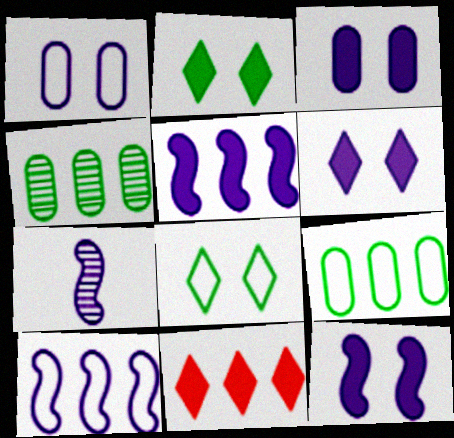[[3, 6, 12], 
[4, 10, 11], 
[7, 10, 12]]